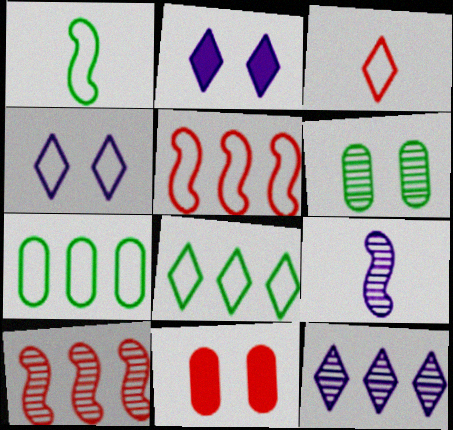[[1, 11, 12], 
[3, 4, 8], 
[3, 10, 11], 
[8, 9, 11]]